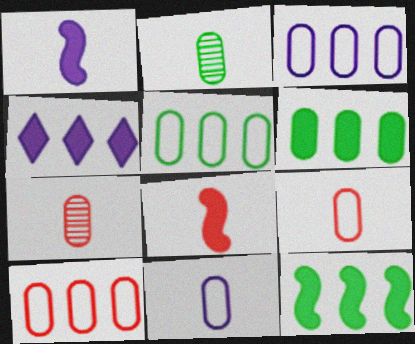[[3, 5, 10]]